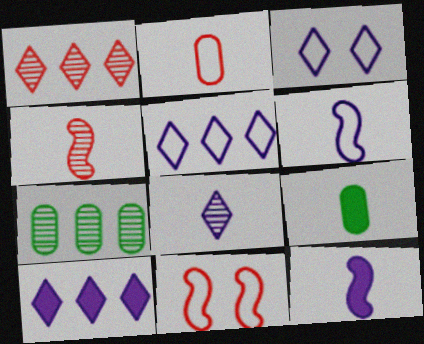[[3, 8, 10]]